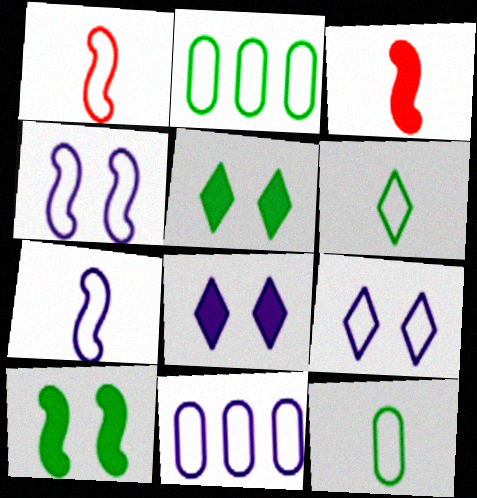[[1, 2, 9], 
[7, 9, 11]]